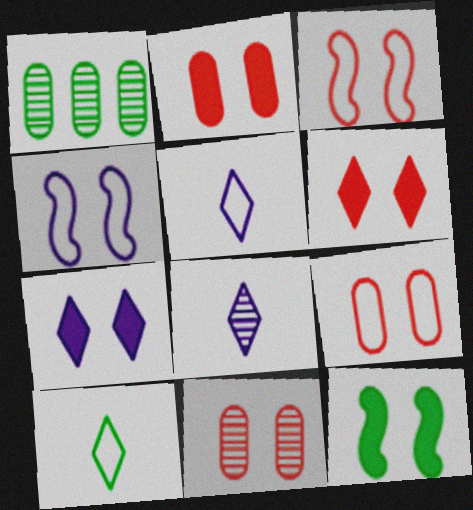[[1, 10, 12], 
[2, 7, 12], 
[2, 9, 11], 
[3, 6, 11]]